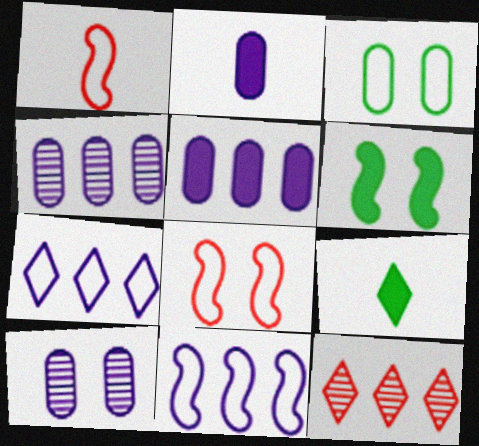[[1, 3, 7], 
[4, 8, 9]]